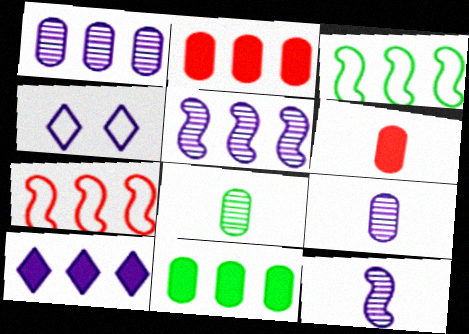[]